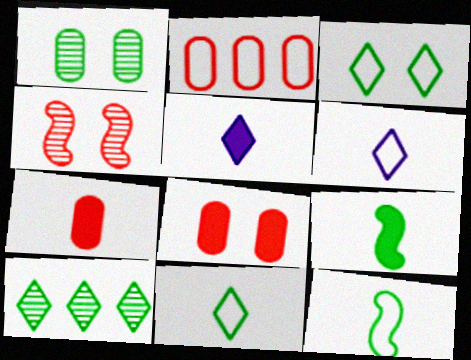[[5, 7, 9]]